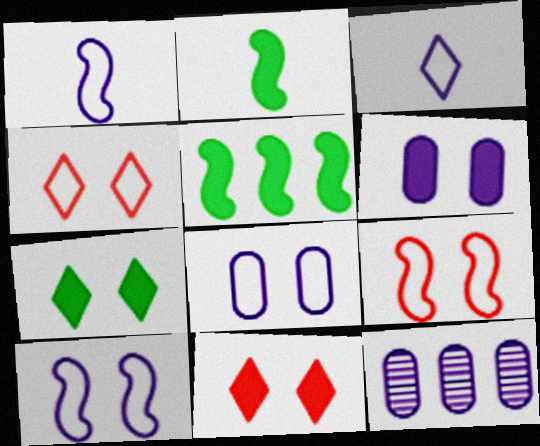[[2, 4, 12]]